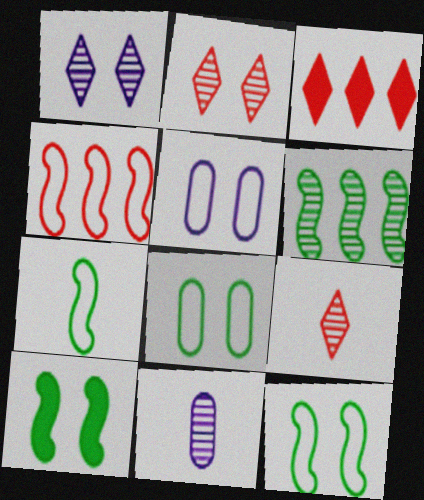[[2, 5, 10], 
[2, 6, 11], 
[3, 11, 12], 
[6, 7, 10]]